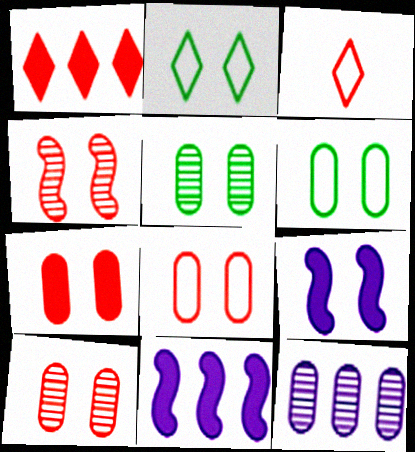[[2, 9, 10], 
[3, 5, 11], 
[7, 8, 10]]